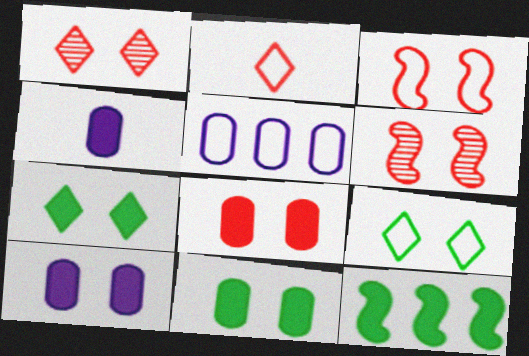[[1, 3, 8], 
[6, 9, 10], 
[8, 10, 11]]